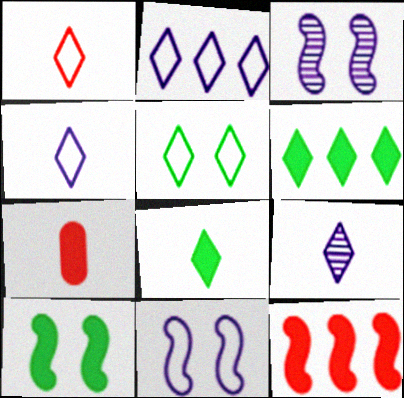[[1, 2, 5], 
[1, 8, 9]]